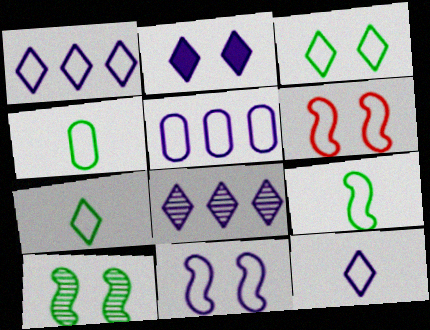[[1, 4, 6], 
[2, 8, 12], 
[4, 7, 9], 
[5, 6, 7], 
[5, 11, 12]]